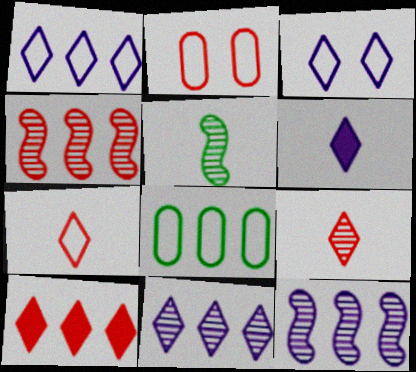[[3, 6, 11], 
[8, 10, 12]]